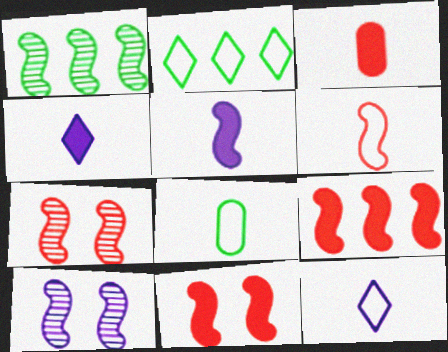[[2, 3, 10], 
[6, 7, 9], 
[6, 8, 12]]